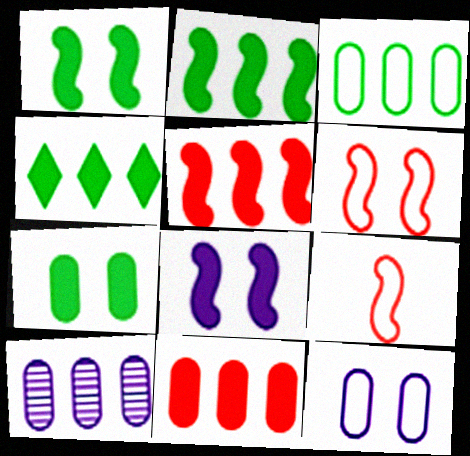[[3, 10, 11]]